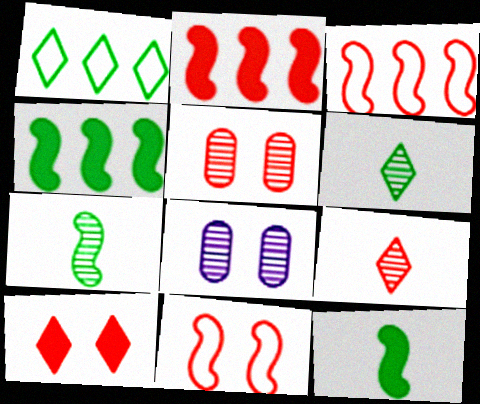[[5, 10, 11]]